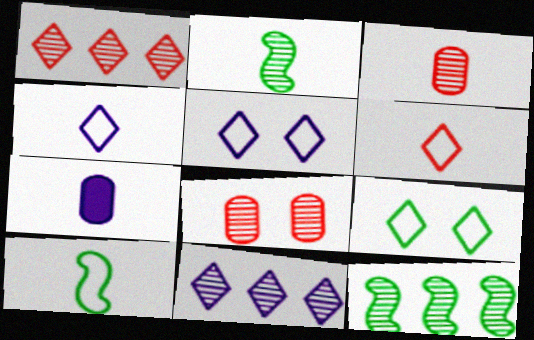[[2, 6, 7], 
[2, 8, 11]]